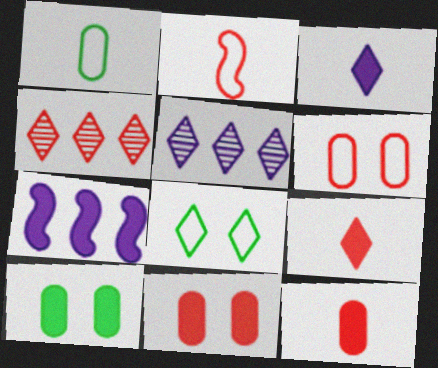[[2, 4, 11], 
[2, 5, 10], 
[3, 4, 8], 
[5, 8, 9], 
[7, 9, 10]]